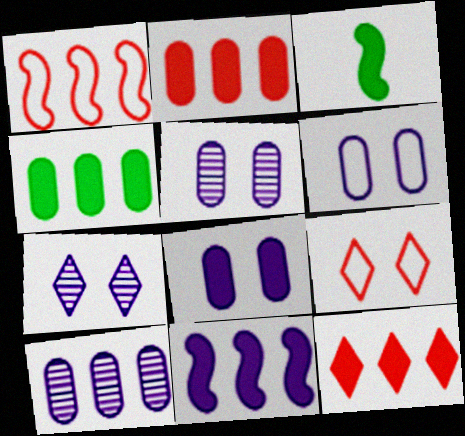[[3, 8, 12], 
[3, 9, 10], 
[4, 11, 12], 
[5, 6, 8]]